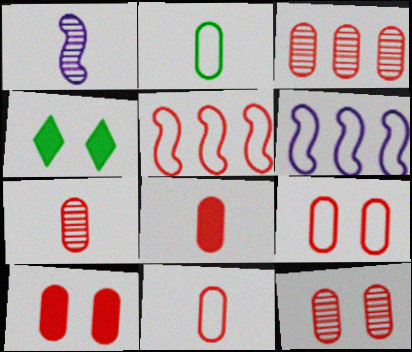[[3, 7, 12], 
[3, 8, 9], 
[3, 10, 11], 
[4, 6, 7], 
[7, 8, 11], 
[9, 10, 12]]